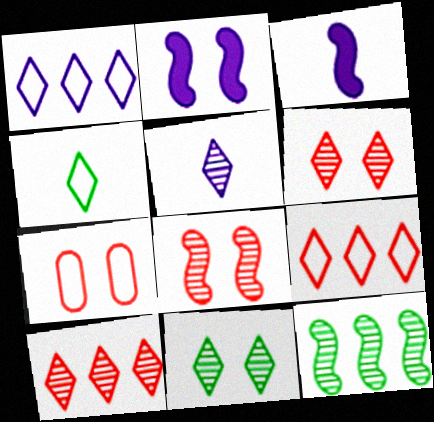[[2, 7, 11], 
[5, 10, 11]]